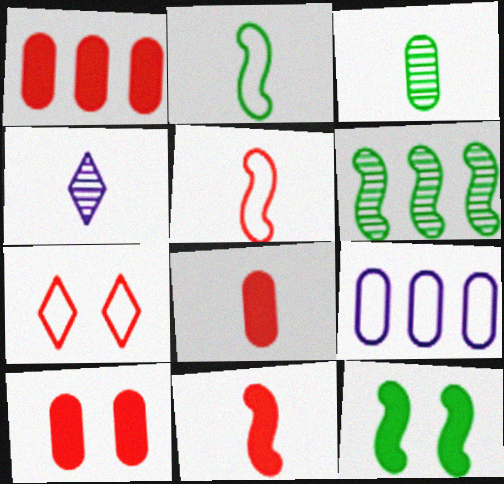[[1, 8, 10], 
[2, 4, 8], 
[2, 6, 12], 
[2, 7, 9], 
[3, 9, 10]]